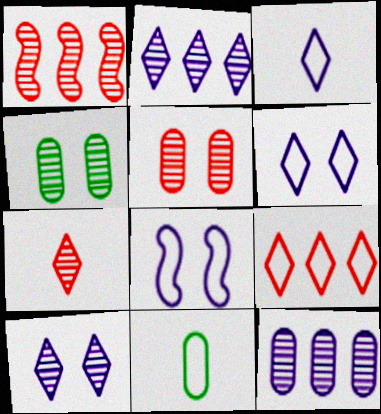[[1, 5, 7], 
[8, 9, 11]]